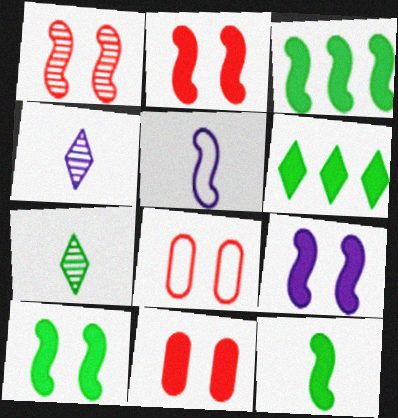[[1, 3, 5], 
[2, 9, 10], 
[3, 4, 8], 
[3, 10, 12]]